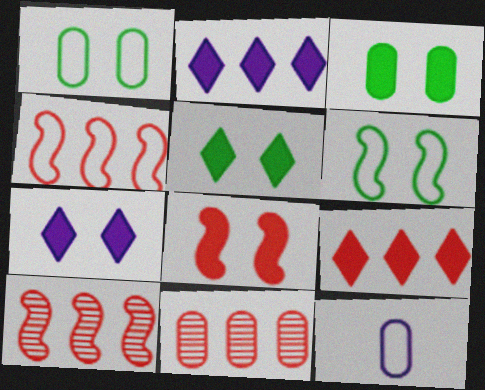[[3, 7, 8], 
[3, 11, 12], 
[4, 9, 11], 
[5, 10, 12]]